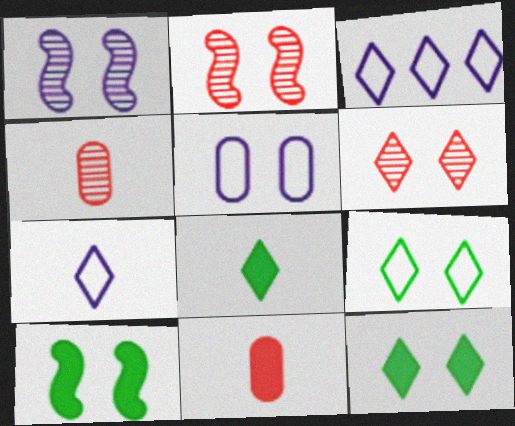[[2, 5, 12], 
[3, 4, 10], 
[3, 6, 8], 
[5, 6, 10]]